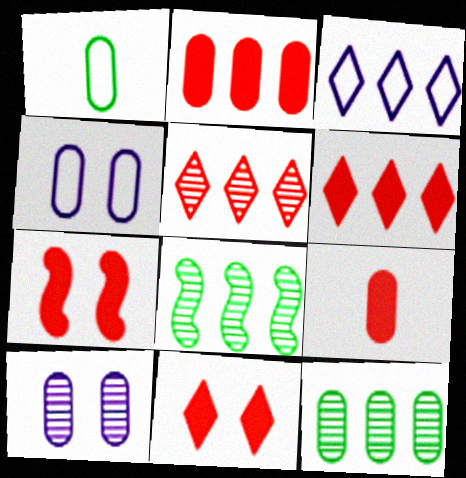[[1, 2, 10], 
[2, 3, 8], 
[4, 9, 12], 
[6, 7, 9]]